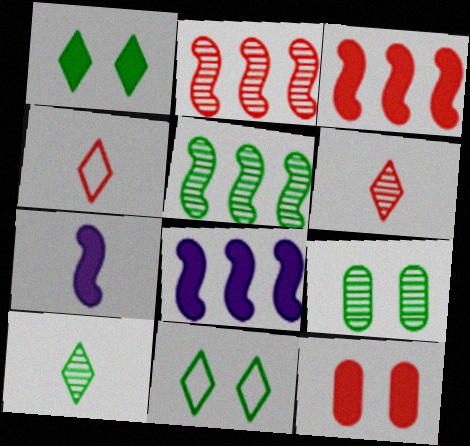[[2, 4, 12], 
[4, 8, 9], 
[5, 9, 10]]